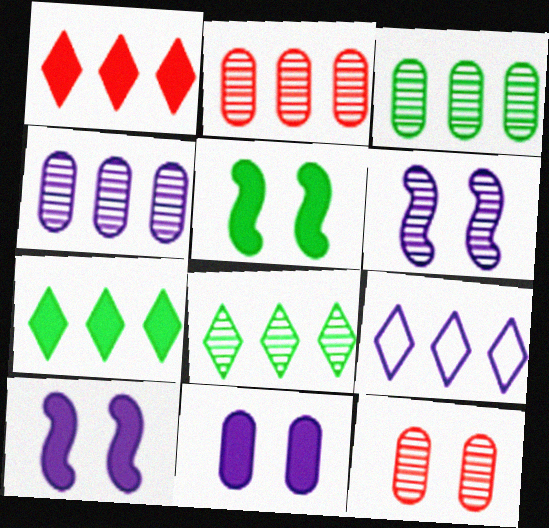[[1, 8, 9], 
[2, 3, 4]]